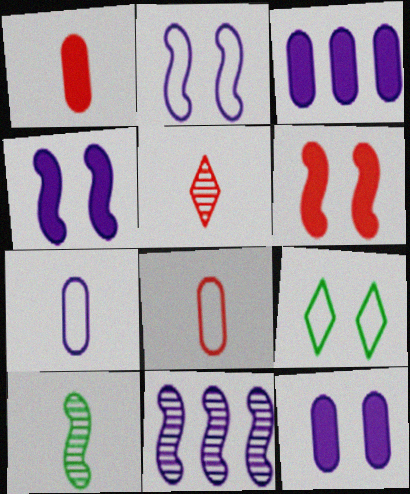[[1, 9, 11]]